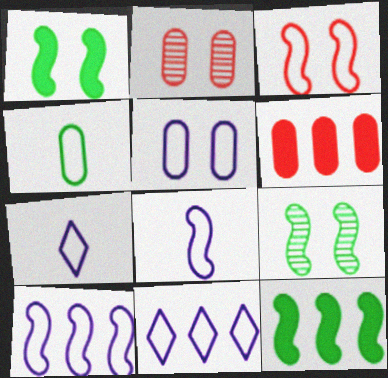[[2, 7, 12], 
[3, 4, 11], 
[5, 7, 10], 
[5, 8, 11], 
[6, 7, 9]]